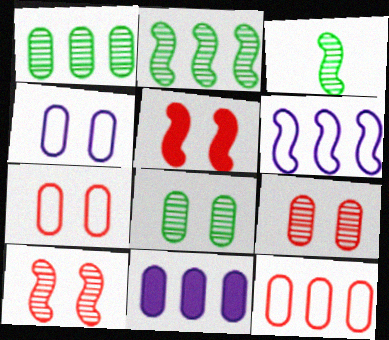[[1, 11, 12], 
[3, 5, 6]]